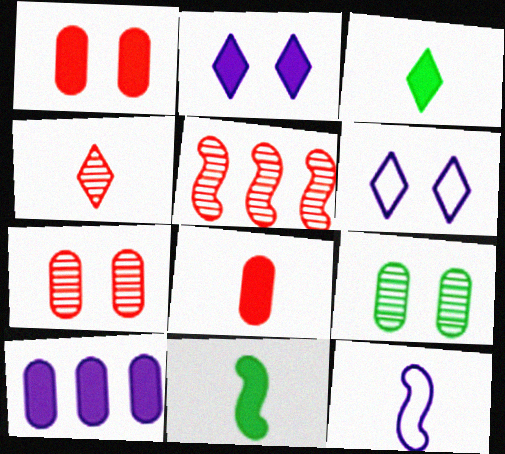[[4, 5, 7]]